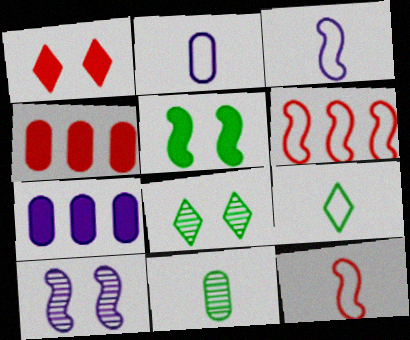[[2, 9, 12], 
[3, 4, 8], 
[4, 9, 10], 
[7, 8, 12]]